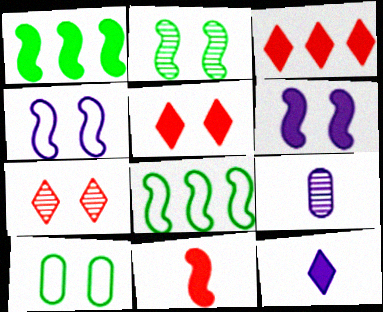[[1, 6, 11], 
[5, 8, 9], 
[6, 7, 10]]